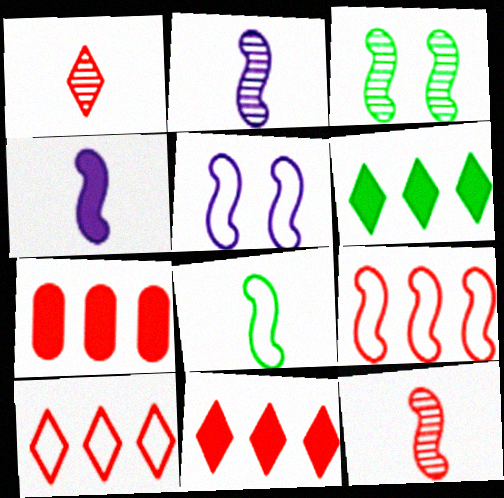[[3, 4, 9], 
[4, 8, 12], 
[5, 8, 9]]